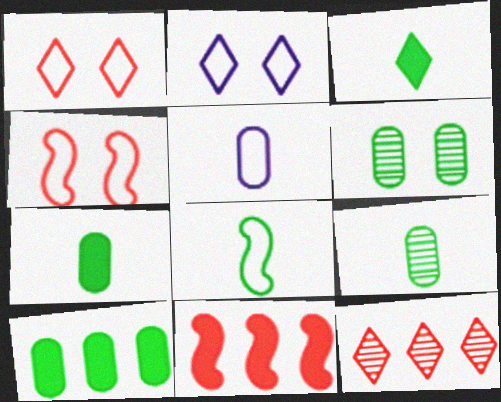[[2, 3, 12], 
[2, 9, 11], 
[3, 8, 9]]